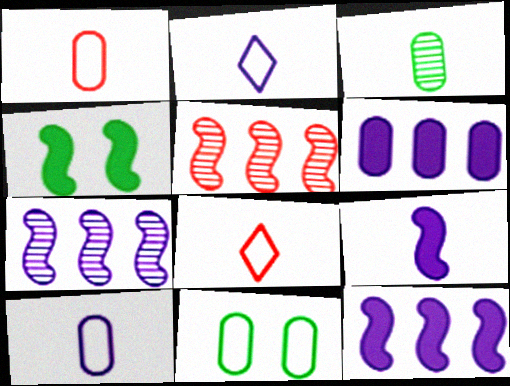[[3, 8, 9]]